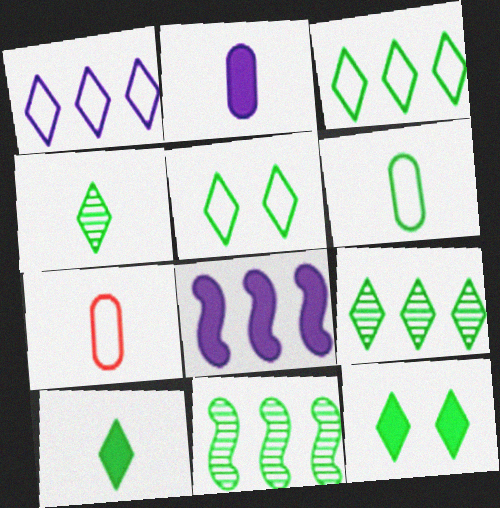[[3, 4, 12], 
[5, 9, 10], 
[6, 11, 12]]